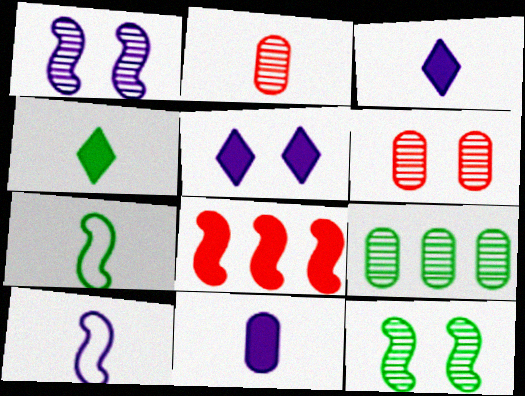[[1, 7, 8], 
[2, 3, 7], 
[2, 4, 10], 
[8, 10, 12]]